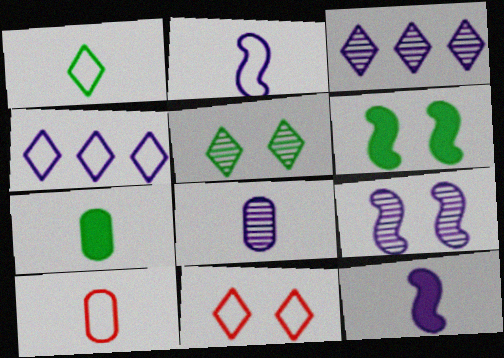[[1, 2, 10], 
[1, 4, 11], 
[3, 6, 10], 
[3, 8, 9], 
[7, 8, 10]]